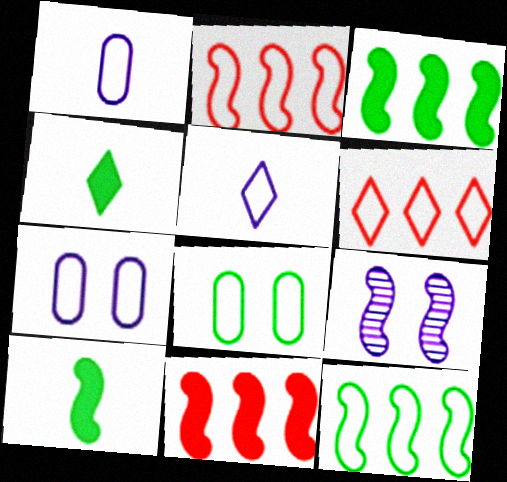[[2, 5, 8], 
[2, 9, 10]]